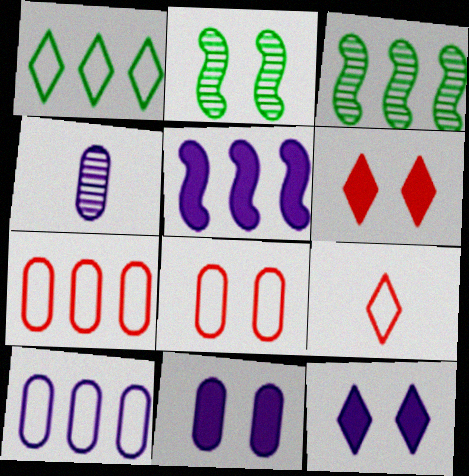[[2, 8, 12], 
[3, 9, 11], 
[4, 10, 11]]